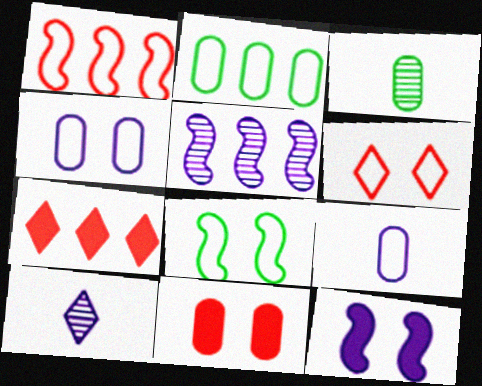[[2, 5, 7], 
[4, 6, 8]]